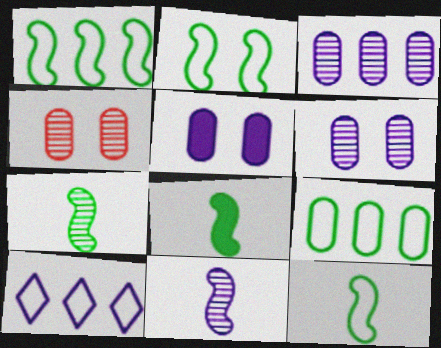[[1, 2, 12], 
[4, 8, 10], 
[5, 10, 11], 
[7, 8, 12]]